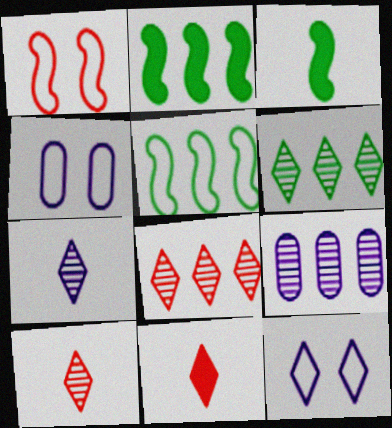[[2, 4, 10], 
[3, 4, 8], 
[6, 11, 12]]